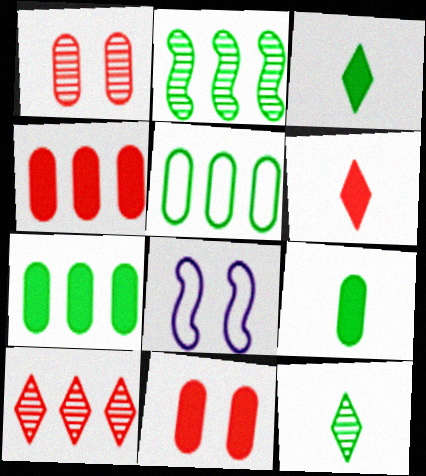[[4, 8, 12], 
[8, 9, 10]]